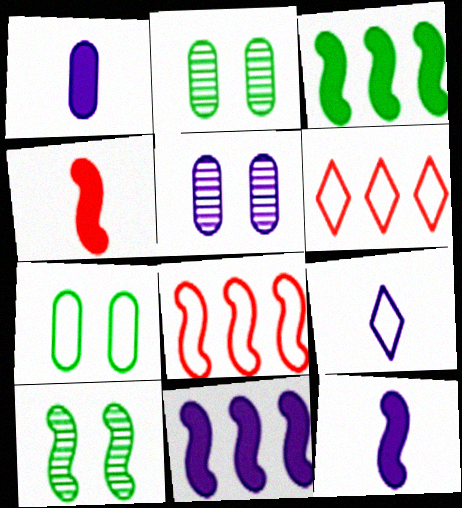[[1, 6, 10], 
[2, 6, 12], 
[5, 9, 11], 
[7, 8, 9], 
[8, 10, 12]]